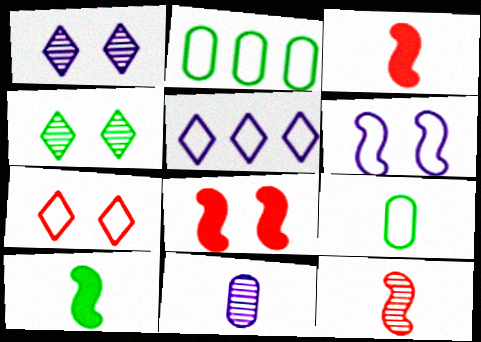[[1, 2, 3], 
[2, 4, 10]]